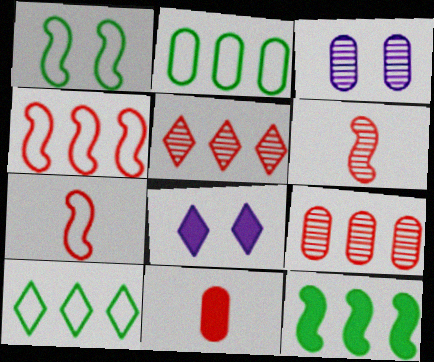[[2, 3, 11], 
[2, 6, 8], 
[8, 11, 12]]